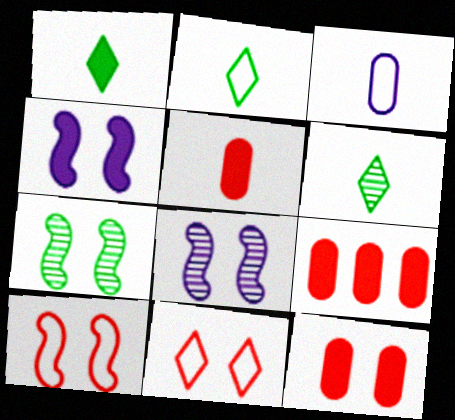[[1, 2, 6], 
[1, 4, 9], 
[2, 8, 9], 
[4, 7, 10], 
[5, 9, 12]]